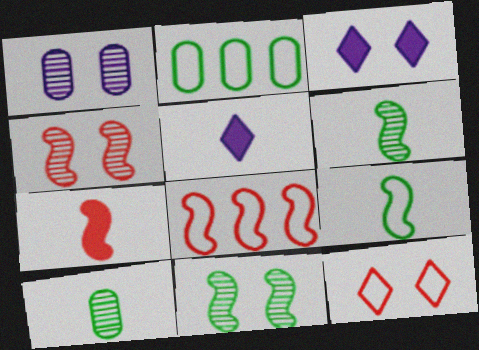[[2, 4, 5], 
[3, 8, 10], 
[4, 7, 8]]